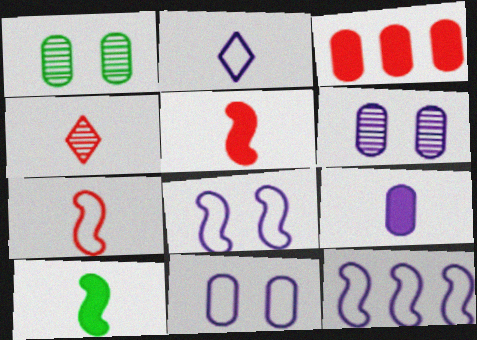[[2, 11, 12]]